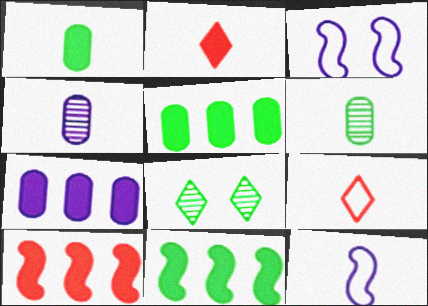[[2, 6, 12]]